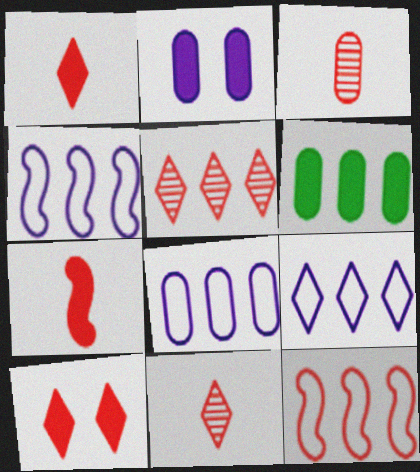[[3, 10, 12], 
[4, 5, 6], 
[4, 8, 9]]